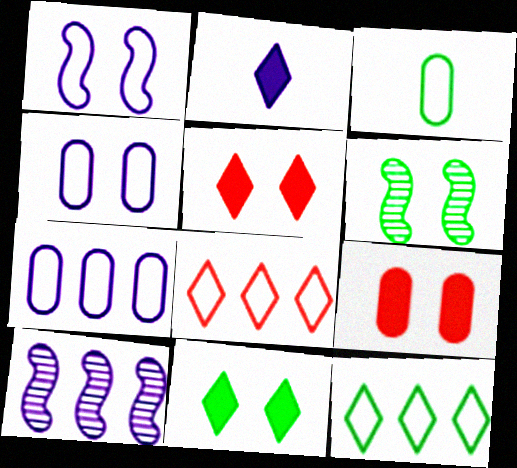[[1, 3, 8], 
[2, 4, 10], 
[3, 5, 10], 
[4, 5, 6]]